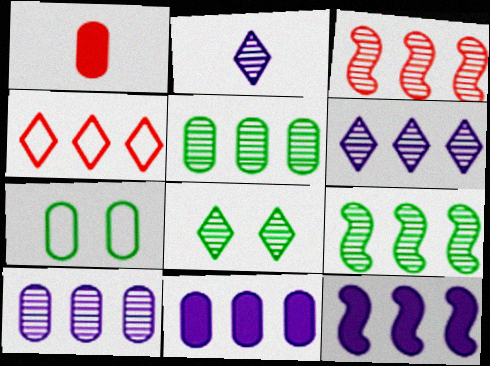[[1, 7, 10], 
[3, 5, 6], 
[4, 5, 12], 
[4, 9, 11]]